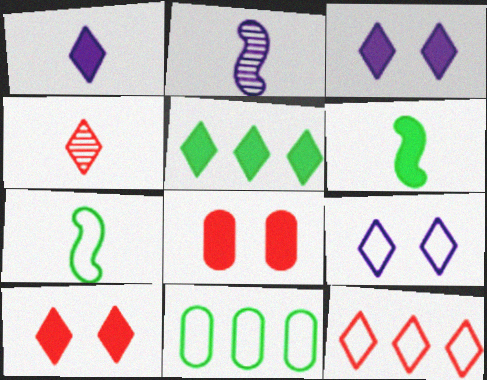[[1, 5, 10], 
[2, 10, 11], 
[4, 5, 9], 
[4, 10, 12]]